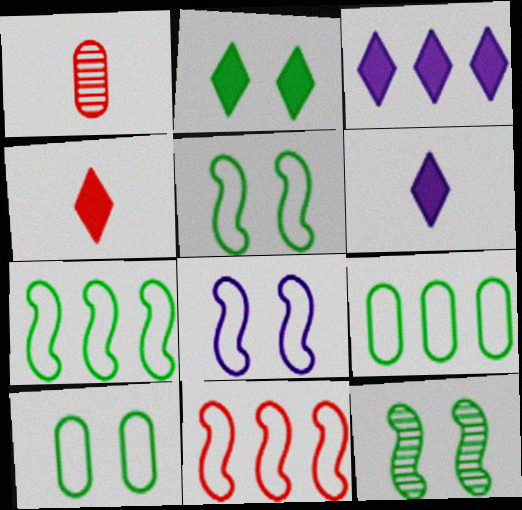[[1, 3, 5], 
[2, 3, 4], 
[2, 10, 12]]